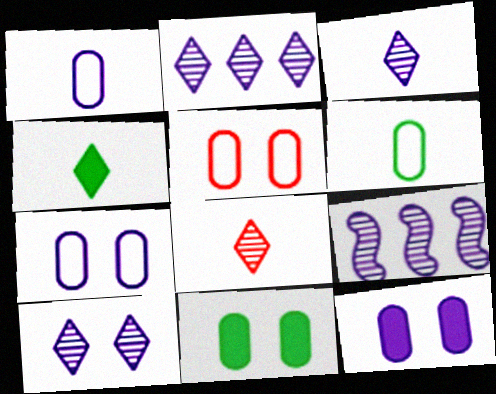[[2, 3, 10], 
[4, 5, 9]]